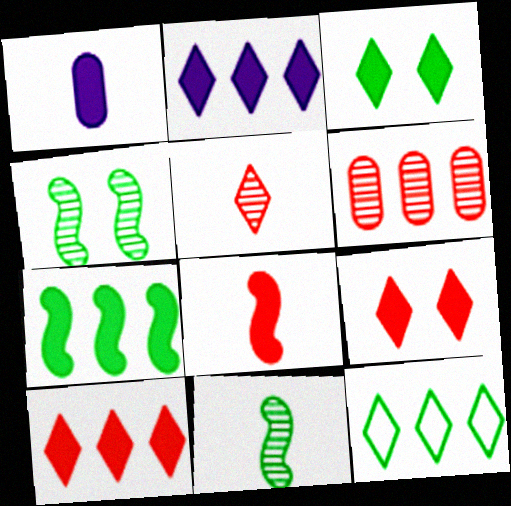[[1, 7, 9]]